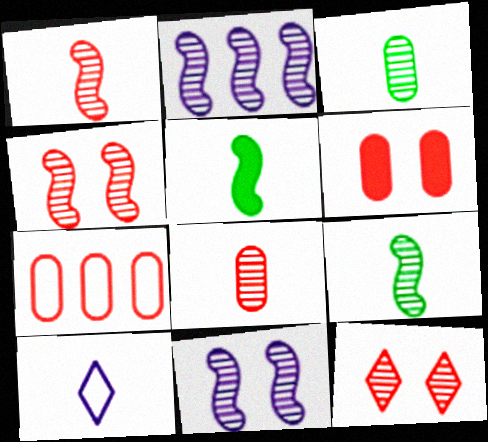[[2, 3, 12], 
[2, 4, 9], 
[5, 8, 10], 
[6, 7, 8]]